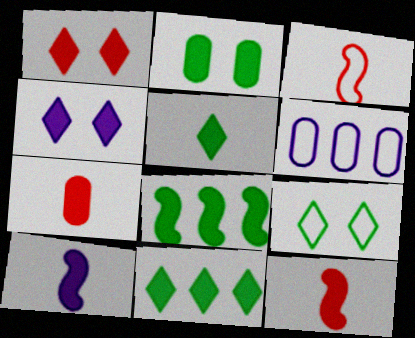[[2, 5, 8], 
[3, 6, 9], 
[4, 7, 8], 
[5, 7, 10]]